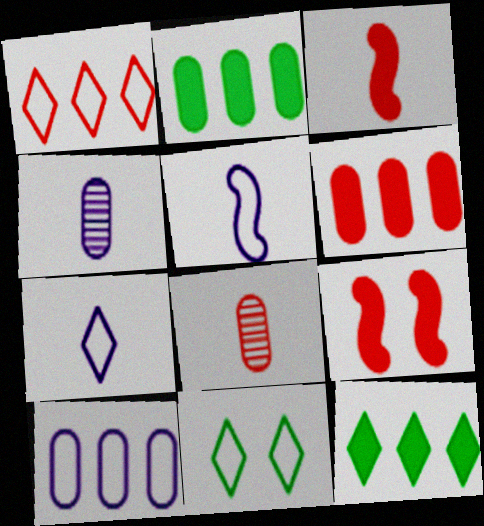[[1, 7, 11], 
[1, 8, 9]]